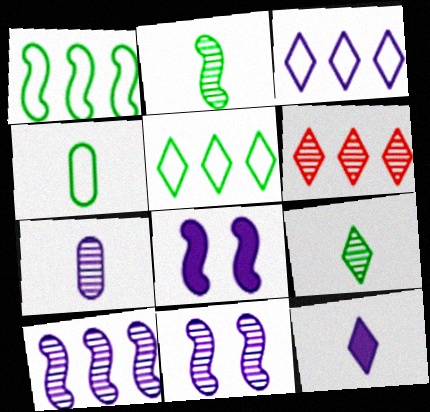[[3, 7, 8], 
[4, 6, 8]]